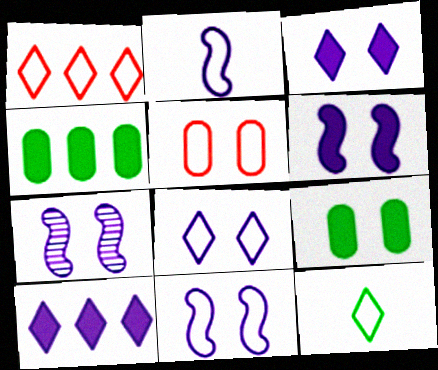[[1, 8, 12], 
[6, 7, 11]]